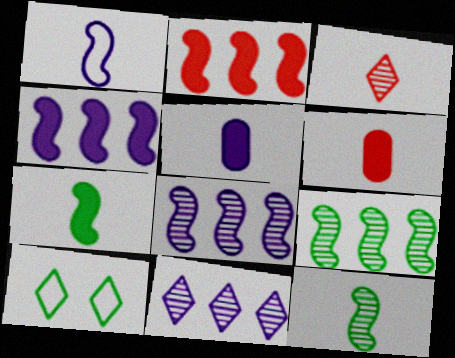[[6, 8, 10]]